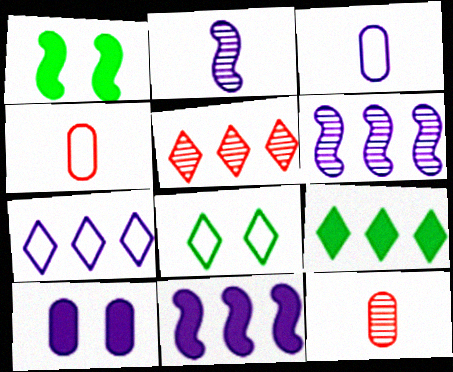[[1, 3, 5], 
[1, 7, 12], 
[2, 7, 10], 
[5, 7, 9], 
[8, 11, 12]]